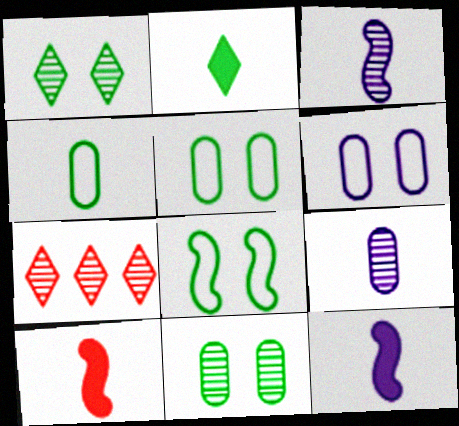[[3, 7, 11], 
[5, 7, 12]]